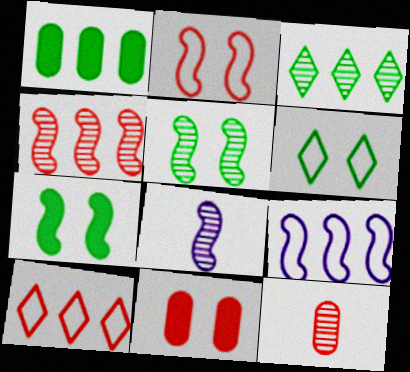[[4, 5, 8]]